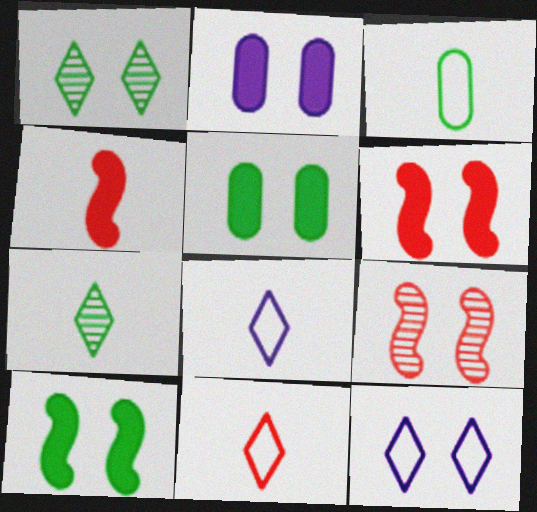[[5, 9, 12]]